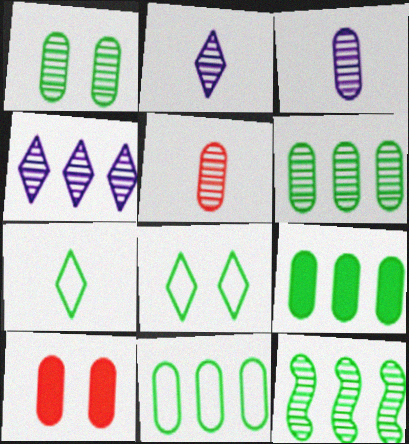[[3, 10, 11], 
[6, 9, 11]]